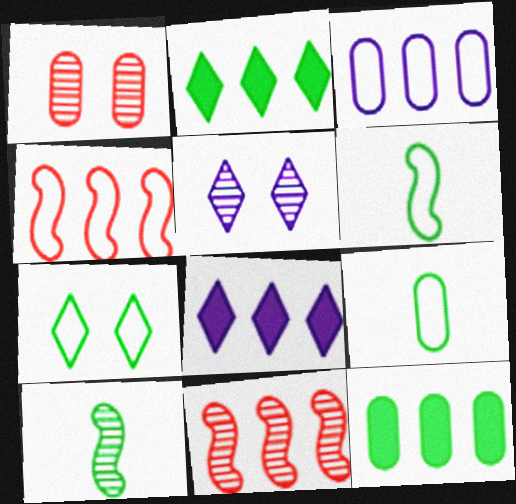[[1, 6, 8], 
[2, 3, 11], 
[7, 10, 12]]